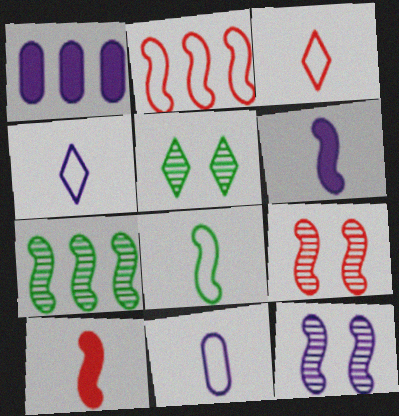[[1, 4, 12], 
[2, 9, 10], 
[3, 8, 11]]